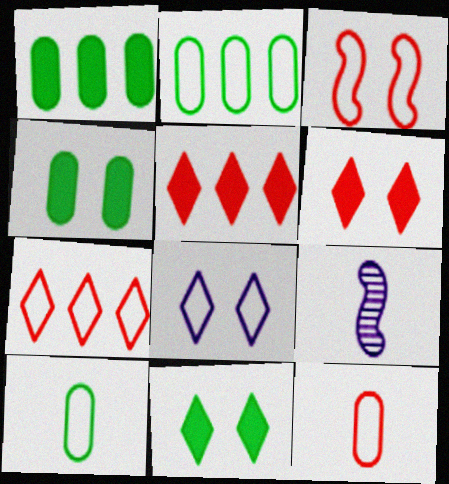[[2, 6, 9], 
[3, 7, 12], 
[4, 7, 9]]